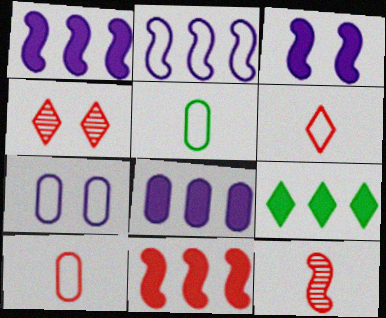[[1, 4, 5], 
[4, 10, 11], 
[7, 9, 12], 
[8, 9, 11]]